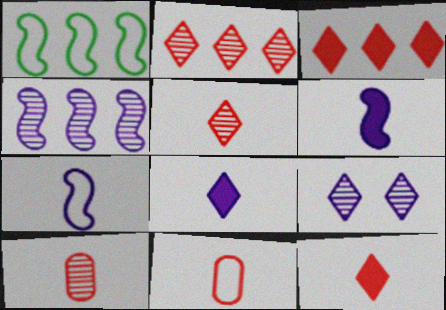[]